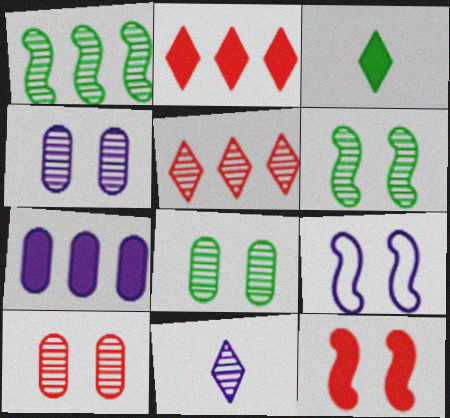[[1, 10, 11], 
[3, 7, 12], 
[4, 8, 10], 
[6, 9, 12], 
[7, 9, 11]]